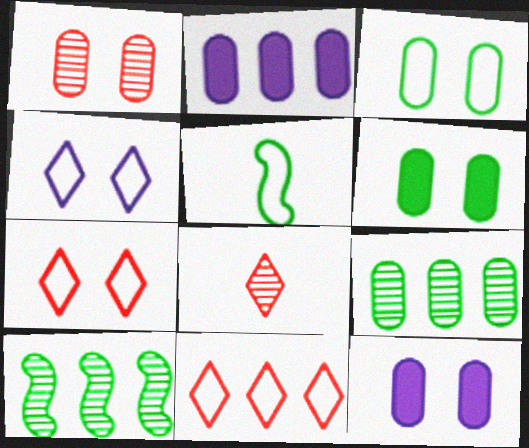[[1, 3, 12], 
[2, 10, 11]]